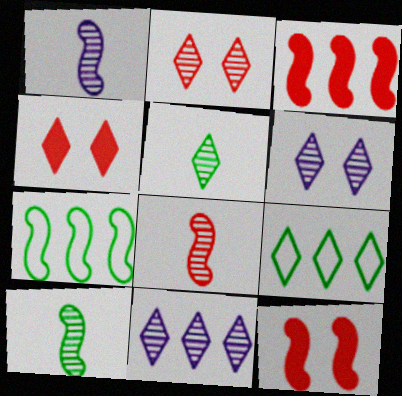[[1, 7, 12], 
[1, 8, 10], 
[2, 5, 11]]